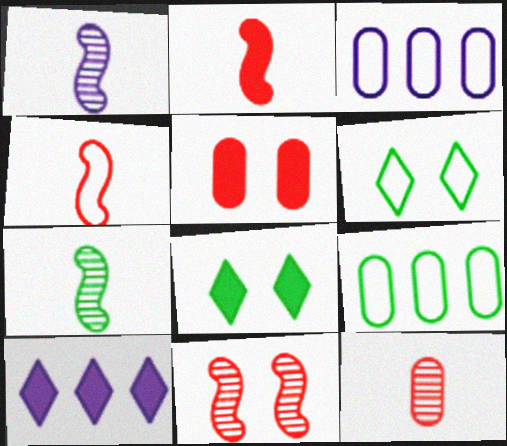[[3, 4, 6], 
[7, 8, 9]]